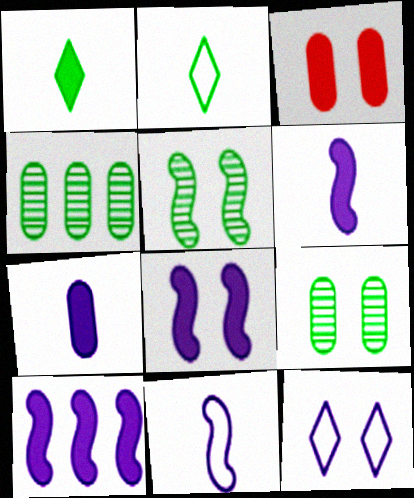[[1, 3, 10], 
[3, 5, 12], 
[6, 8, 10]]